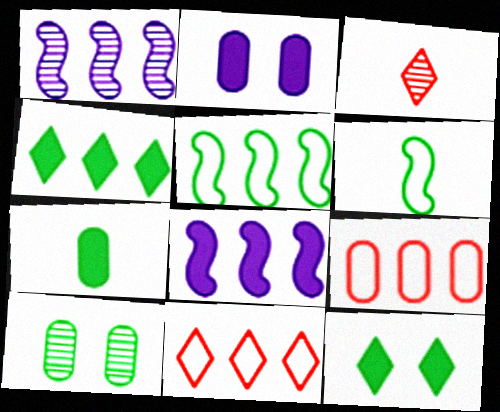[[1, 3, 10], 
[1, 4, 9], 
[2, 3, 5], 
[4, 6, 10]]